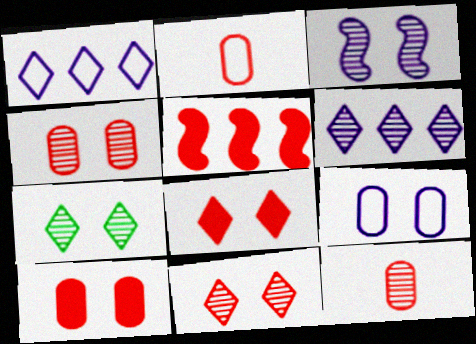[[2, 5, 11], 
[3, 4, 7]]